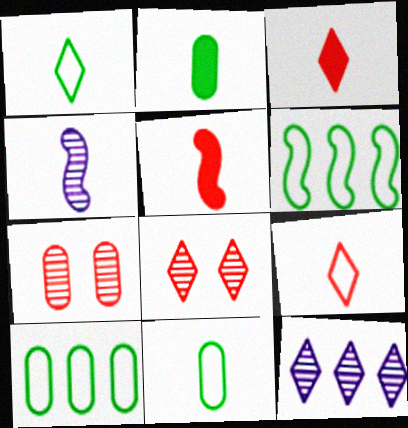[[2, 4, 9], 
[3, 4, 11]]